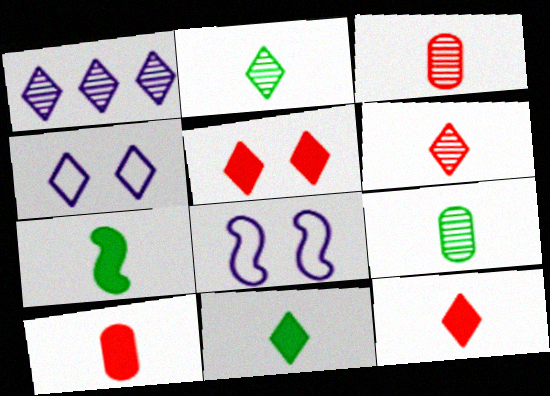[]